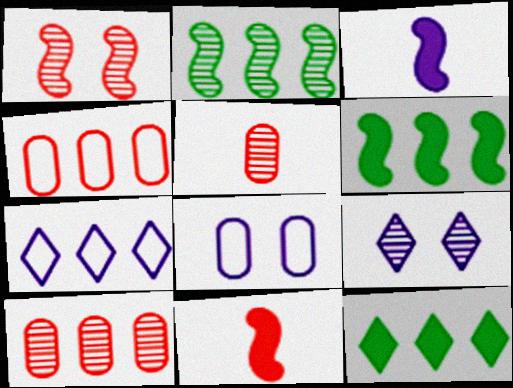[[2, 5, 9], 
[6, 7, 10]]